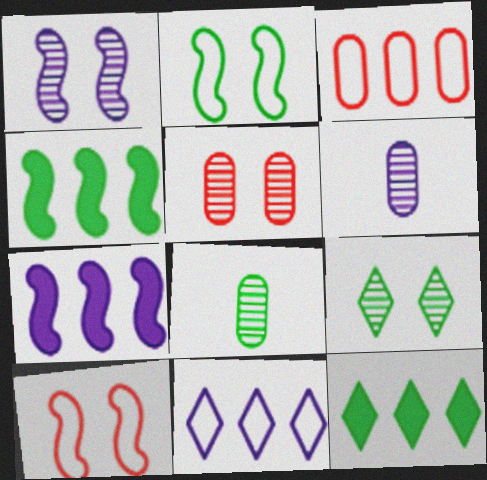[[1, 5, 9], 
[2, 8, 12], 
[6, 10, 12]]